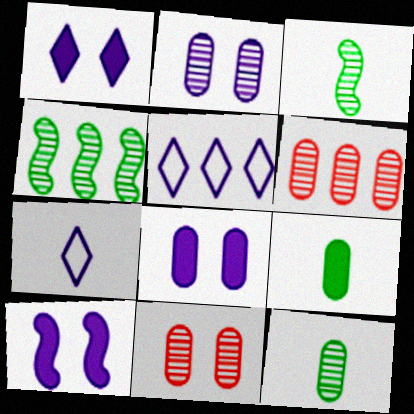[[1, 8, 10], 
[2, 6, 12]]